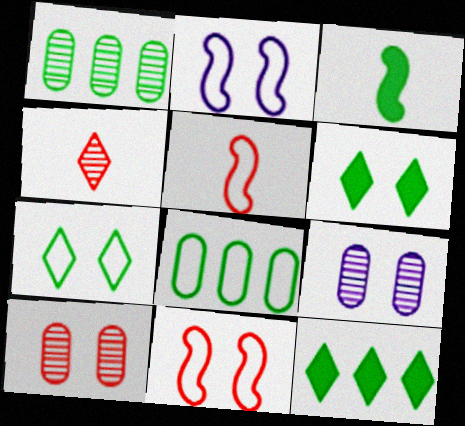[[1, 3, 7], 
[2, 6, 10], 
[5, 9, 12], 
[6, 9, 11]]